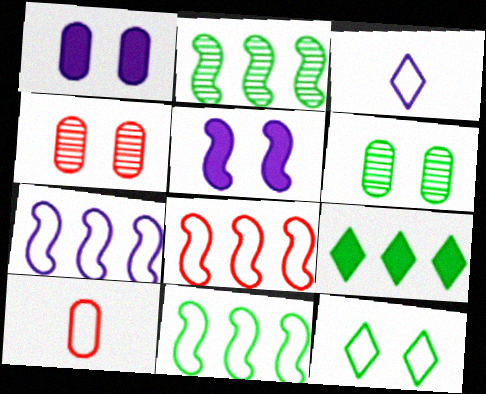[[4, 5, 12], 
[7, 8, 11], 
[7, 10, 12]]